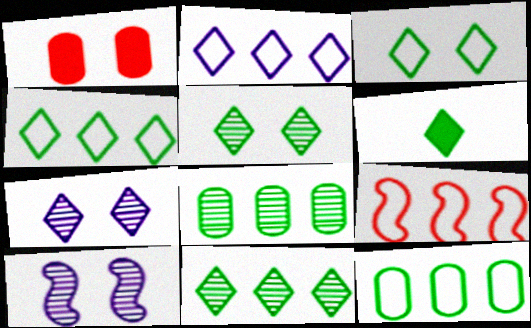[[1, 3, 10], 
[2, 9, 12], 
[3, 6, 11], 
[4, 5, 6]]